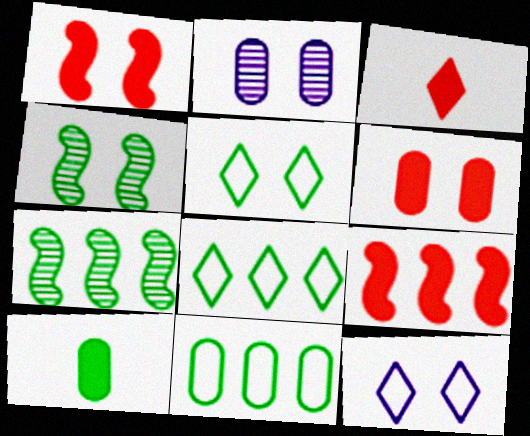[[1, 2, 5], 
[3, 6, 9], 
[4, 6, 12], 
[4, 8, 10], 
[5, 7, 10]]